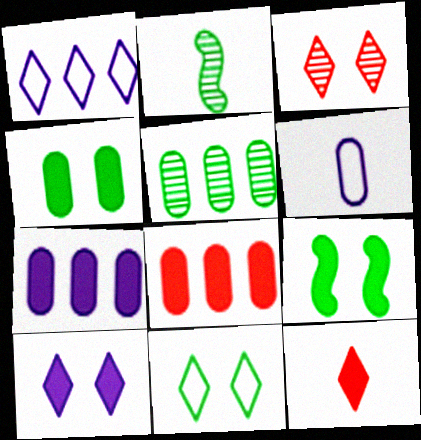[[2, 6, 12], 
[3, 10, 11], 
[7, 9, 12]]